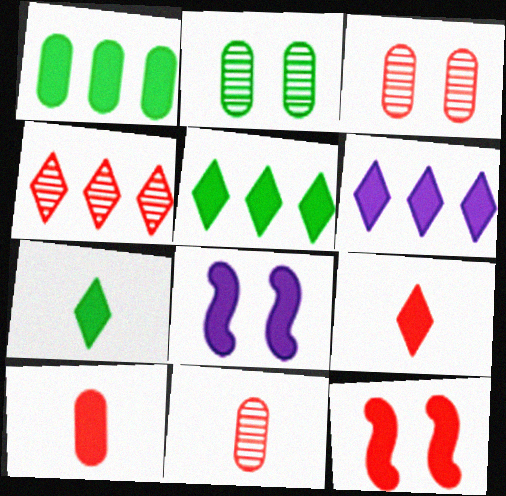[[1, 8, 9], 
[5, 8, 10]]